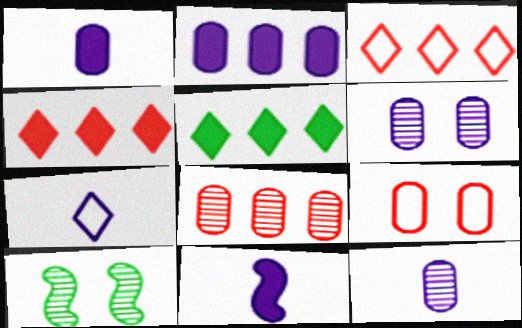[[1, 3, 10], 
[7, 11, 12]]